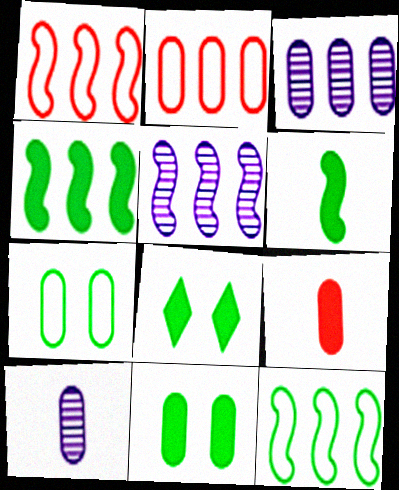[[1, 4, 5], 
[1, 8, 10], 
[2, 10, 11], 
[3, 7, 9]]